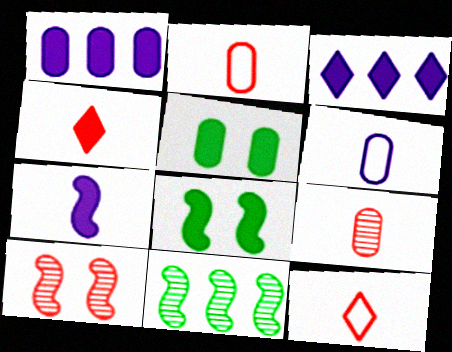[[1, 4, 8]]